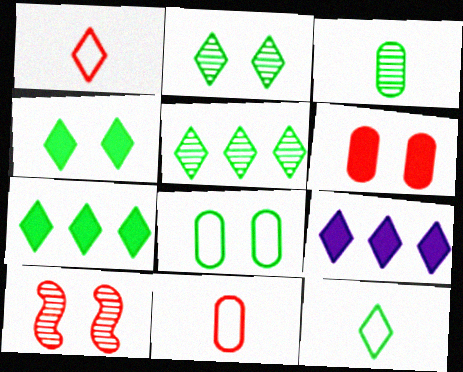[[1, 2, 9], 
[2, 7, 12], 
[4, 5, 12]]